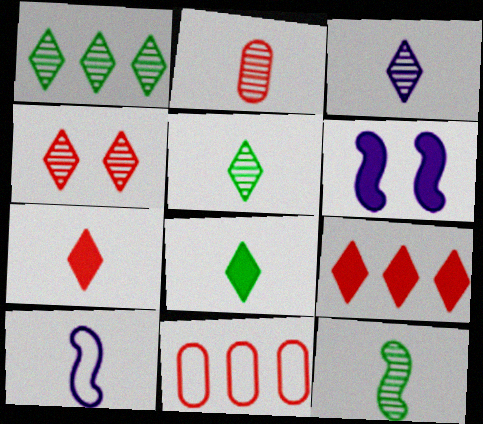[[1, 3, 4], 
[2, 3, 12], 
[2, 8, 10], 
[5, 6, 11]]